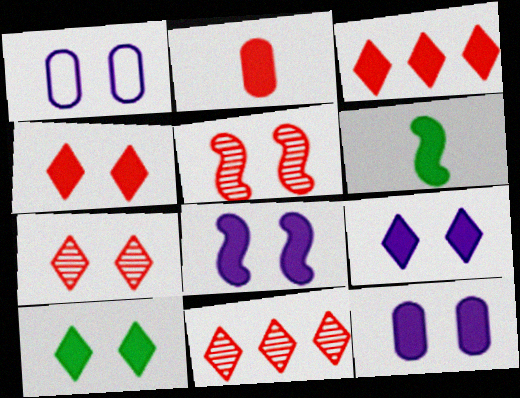[[1, 5, 10], 
[1, 6, 11], 
[3, 6, 12], 
[4, 9, 10], 
[8, 9, 12]]